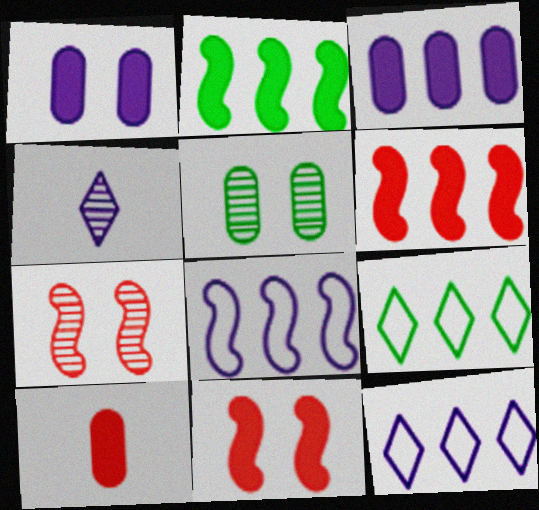[[1, 4, 8]]